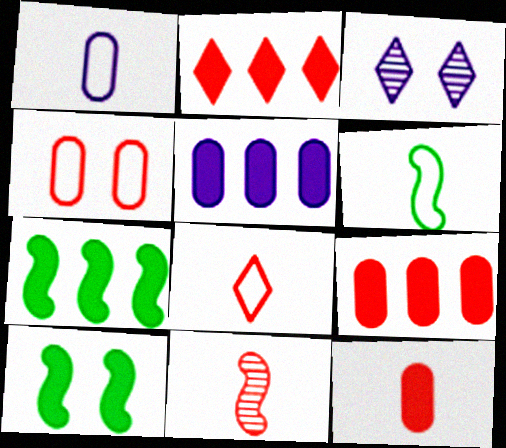[[1, 6, 8], 
[2, 4, 11], 
[2, 5, 7], 
[3, 4, 10], 
[3, 6, 9], 
[8, 11, 12]]